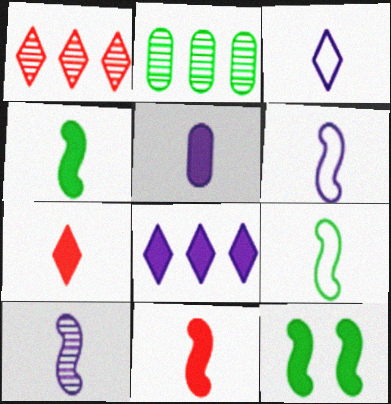[[3, 5, 10], 
[4, 5, 7], 
[9, 10, 11]]